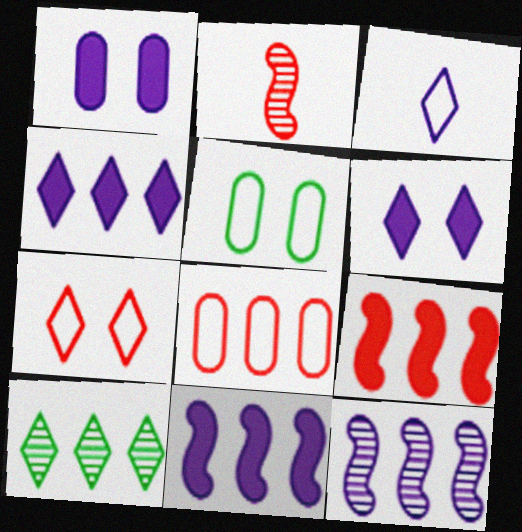[[1, 3, 12], 
[2, 4, 5], 
[8, 10, 11]]